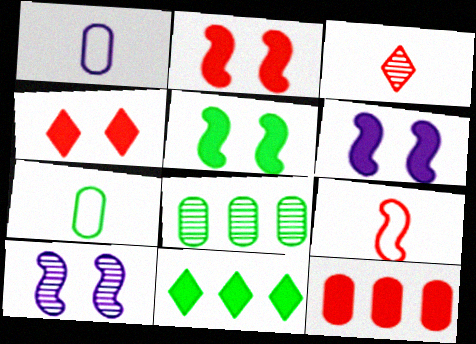[[2, 5, 6], 
[3, 8, 10]]